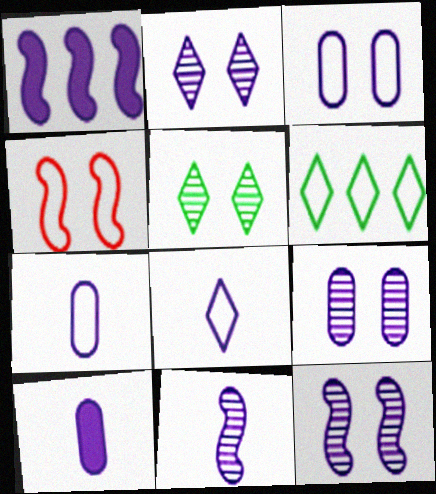[[1, 2, 7], 
[1, 8, 9], 
[2, 9, 12], 
[4, 6, 7], 
[8, 10, 11]]